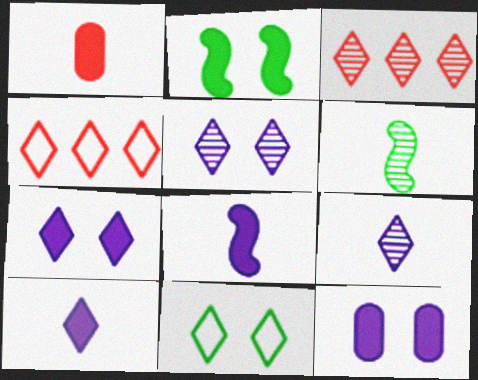[[3, 10, 11], 
[4, 6, 12]]